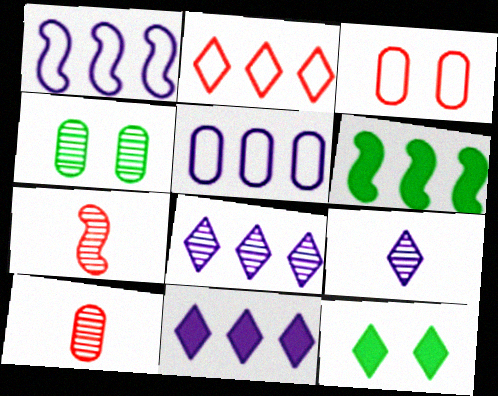[[1, 10, 12], 
[2, 9, 12], 
[3, 6, 9], 
[4, 7, 8], 
[5, 7, 12]]